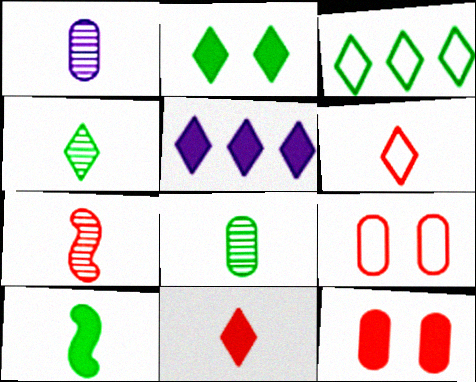[[1, 4, 7], 
[1, 6, 10], 
[2, 3, 4], 
[2, 5, 11], 
[5, 10, 12]]